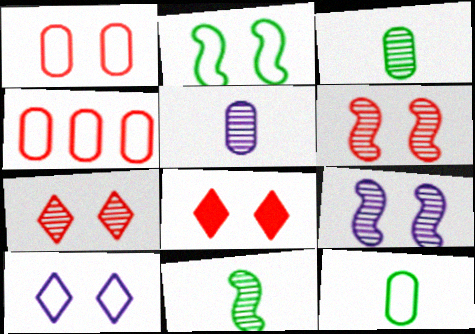[[1, 2, 10], 
[1, 6, 8]]